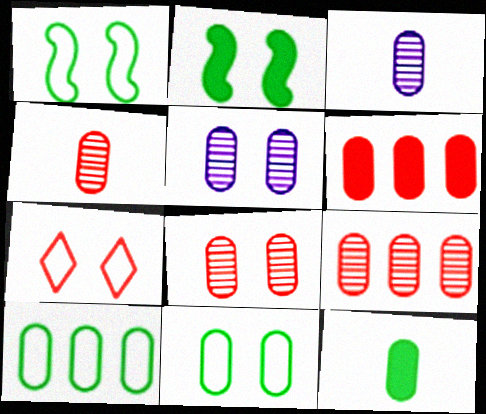[[2, 5, 7], 
[3, 6, 11], 
[4, 8, 9]]